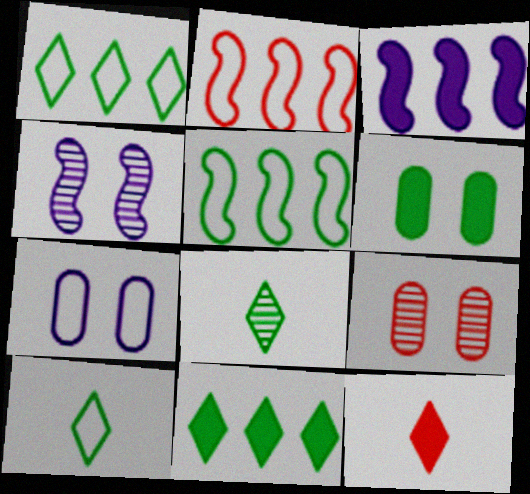[[2, 7, 10], 
[2, 9, 12], 
[3, 6, 12], 
[3, 9, 10], 
[5, 6, 8], 
[6, 7, 9]]